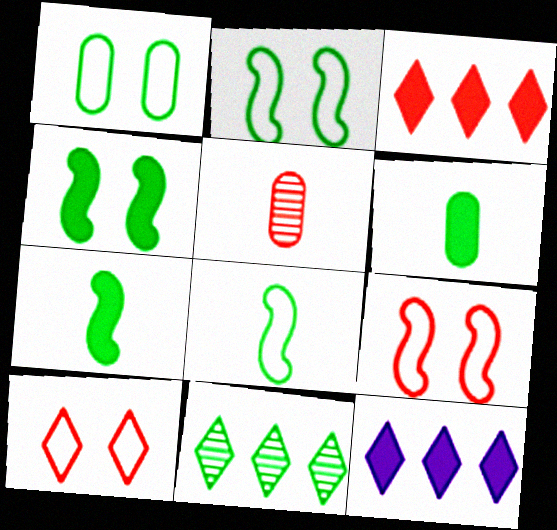[[1, 7, 11], 
[2, 5, 12], 
[2, 6, 11], 
[3, 5, 9]]